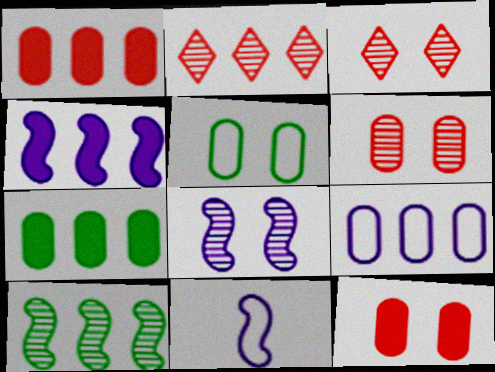[[3, 7, 11], 
[4, 8, 11]]